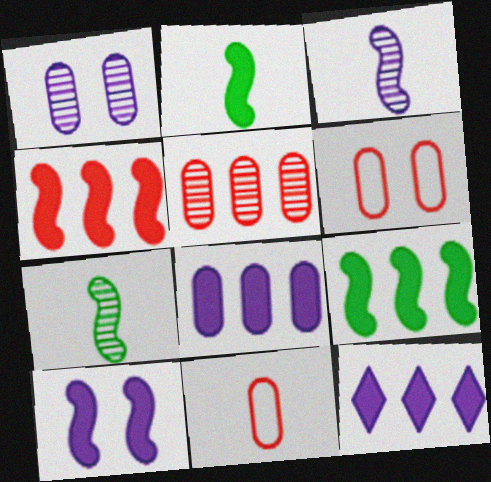[[2, 4, 10], 
[6, 7, 12]]